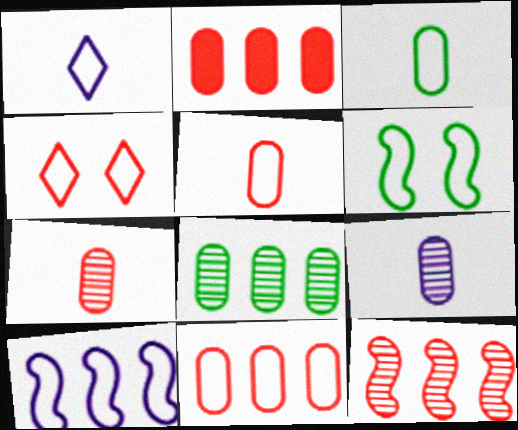[[1, 6, 11], 
[3, 4, 10]]